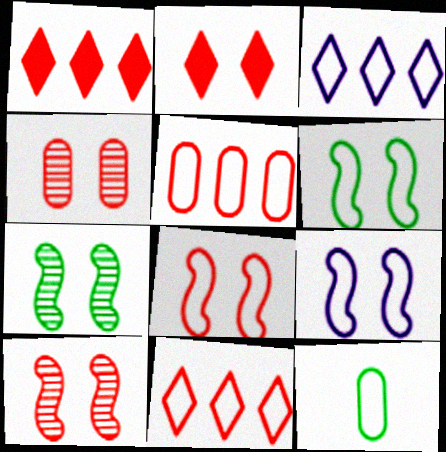[[2, 4, 8], 
[3, 8, 12], 
[6, 8, 9], 
[9, 11, 12]]